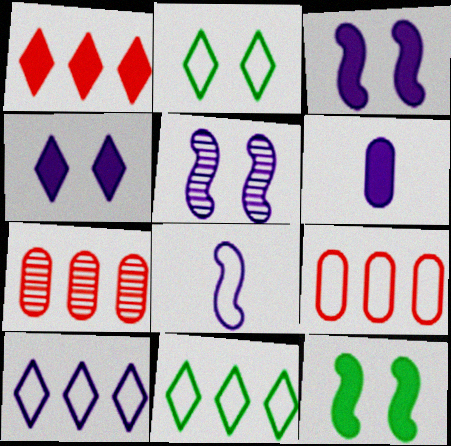[[1, 6, 12], 
[2, 8, 9], 
[5, 6, 10]]